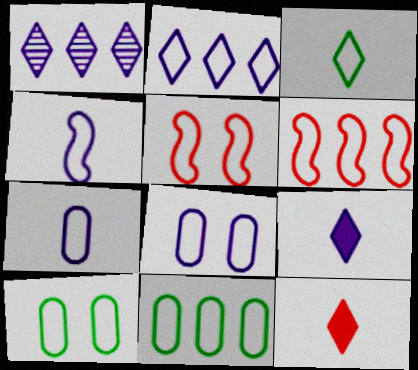[[2, 4, 8], 
[2, 6, 11], 
[3, 6, 8]]